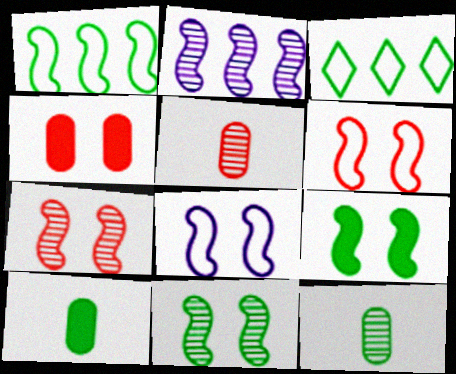[[3, 9, 12], 
[3, 10, 11], 
[7, 8, 9]]